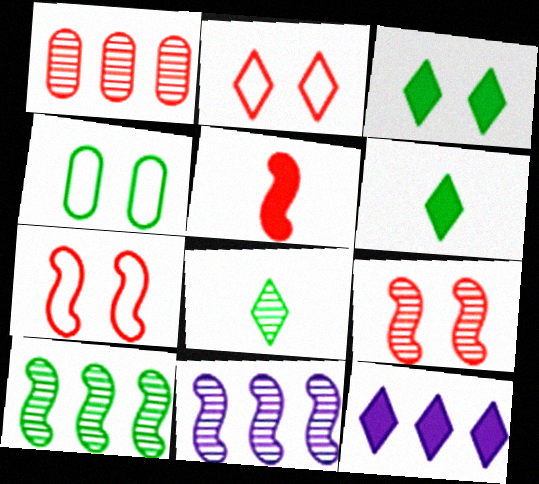[[1, 2, 5], 
[2, 8, 12], 
[4, 6, 10]]